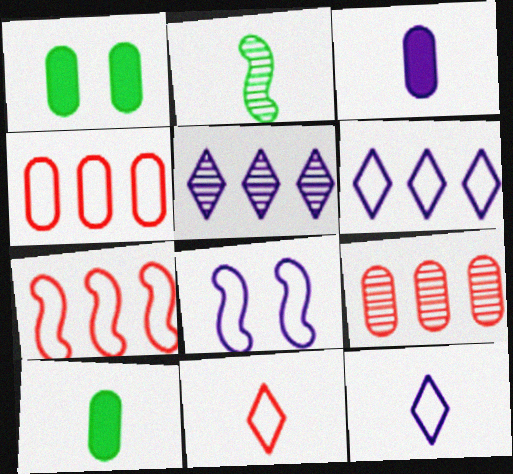[[2, 3, 11], 
[3, 5, 8]]